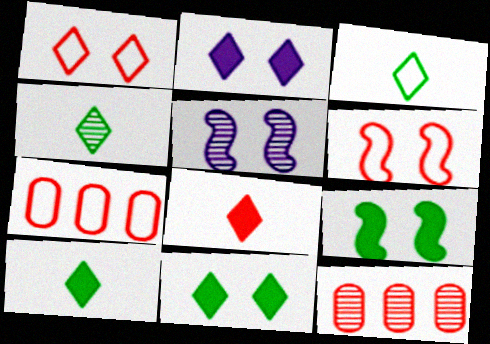[[3, 4, 10], 
[4, 5, 12], 
[5, 6, 9], 
[5, 7, 10], 
[6, 8, 12]]